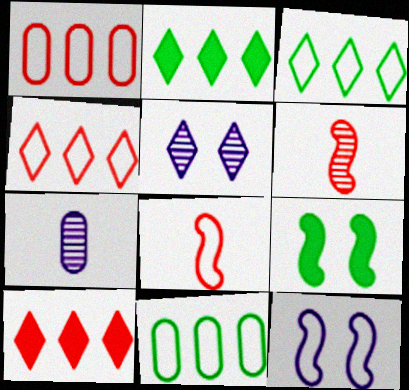[[4, 7, 9]]